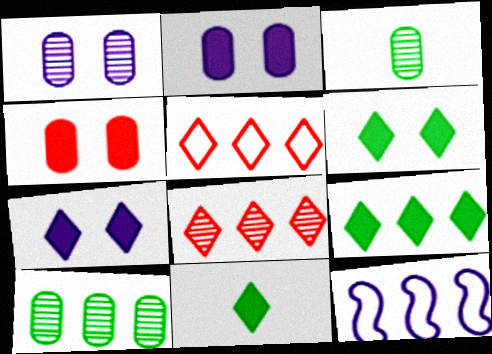[[6, 9, 11]]